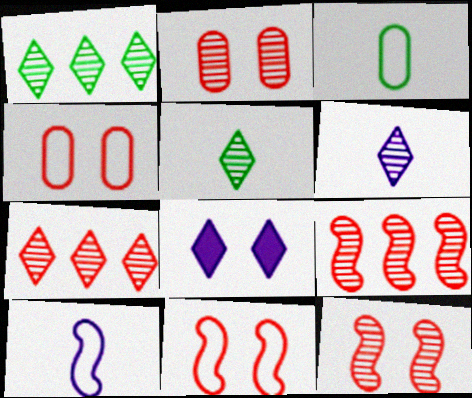[[3, 8, 9]]